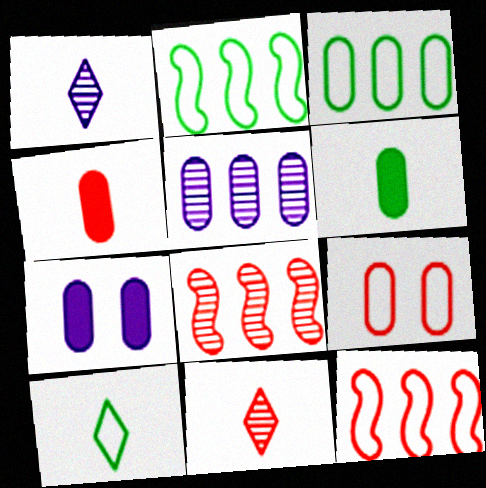[[2, 7, 11], 
[5, 6, 9], 
[7, 8, 10]]